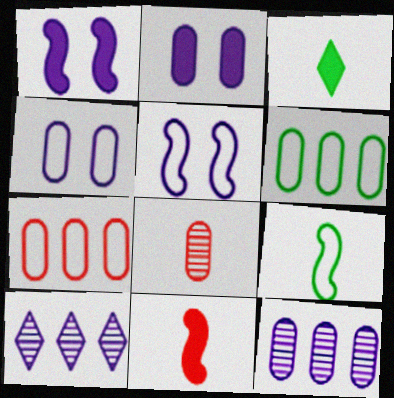[[2, 6, 8]]